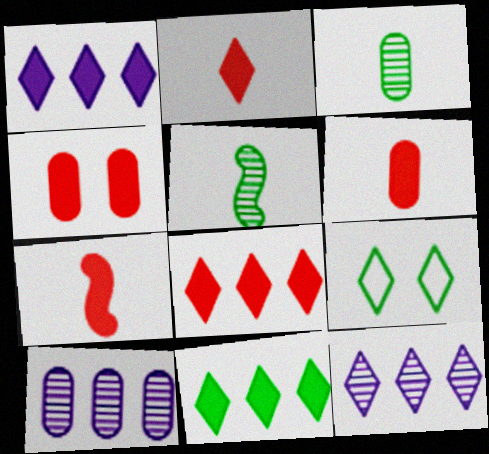[[1, 8, 11], 
[2, 6, 7], 
[2, 9, 12], 
[4, 7, 8], 
[7, 9, 10]]